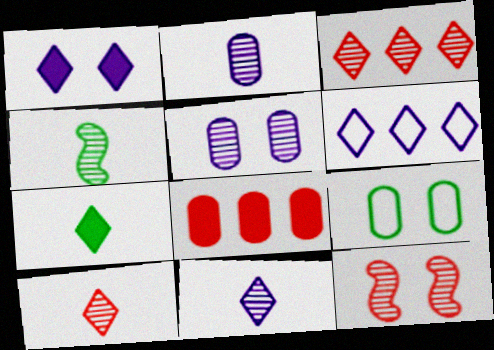[[1, 6, 11], 
[1, 9, 12], 
[2, 4, 10], 
[2, 8, 9], 
[3, 4, 5]]